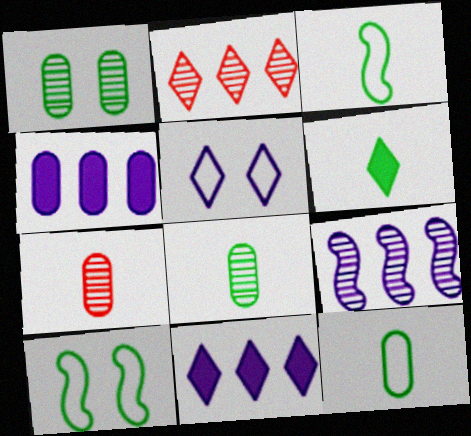[[2, 5, 6], 
[3, 6, 8], 
[7, 10, 11]]